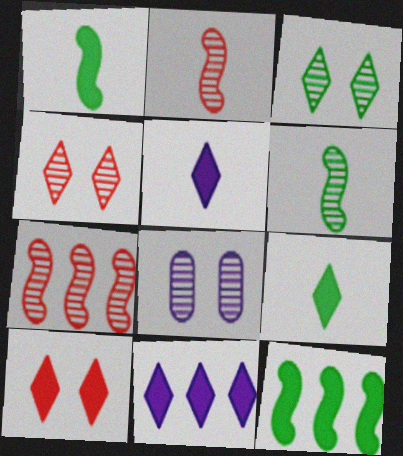[[9, 10, 11]]